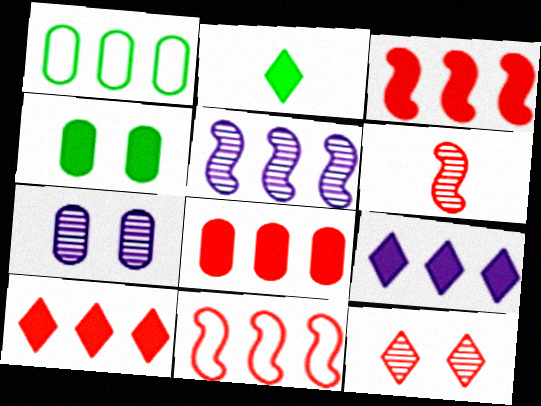[[1, 5, 10], 
[2, 7, 11], 
[3, 8, 10]]